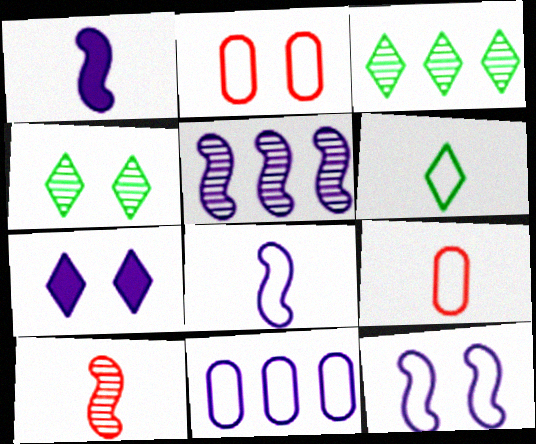[[1, 2, 3], 
[1, 5, 12], 
[6, 8, 9]]